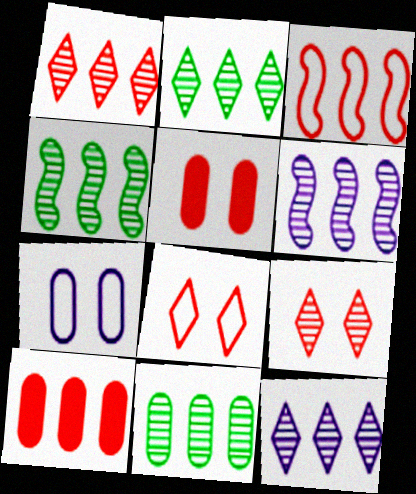[[1, 2, 12], 
[1, 3, 10], 
[1, 6, 11], 
[2, 4, 11]]